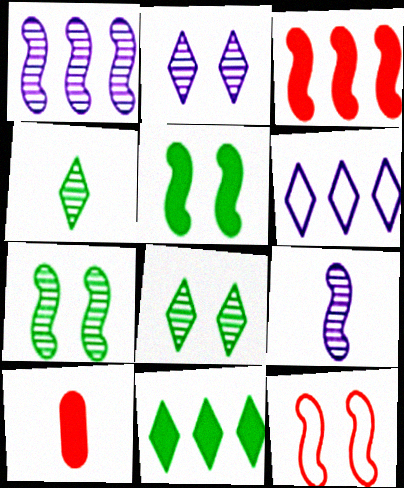[[6, 7, 10]]